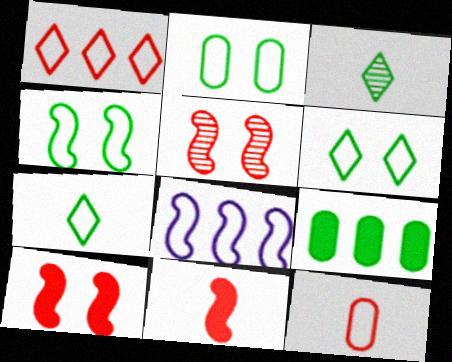[[2, 4, 6], 
[3, 4, 9], 
[6, 8, 12]]